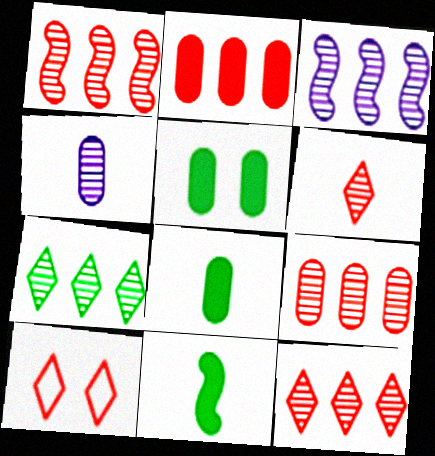[[1, 9, 12], 
[3, 7, 9], 
[3, 8, 10]]